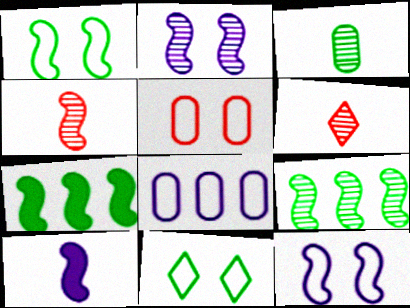[[2, 4, 9], 
[3, 7, 11], 
[4, 7, 12], 
[5, 11, 12]]